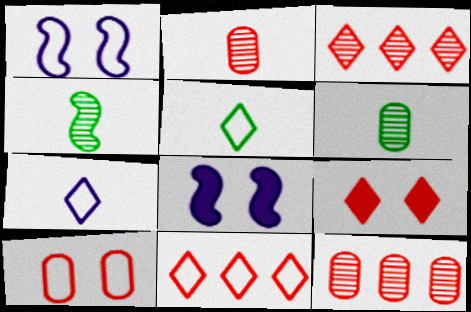[[5, 8, 12], 
[6, 8, 11]]